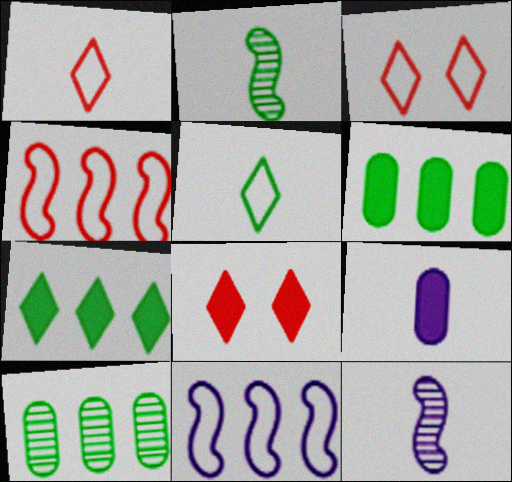[[1, 2, 9], 
[3, 6, 12]]